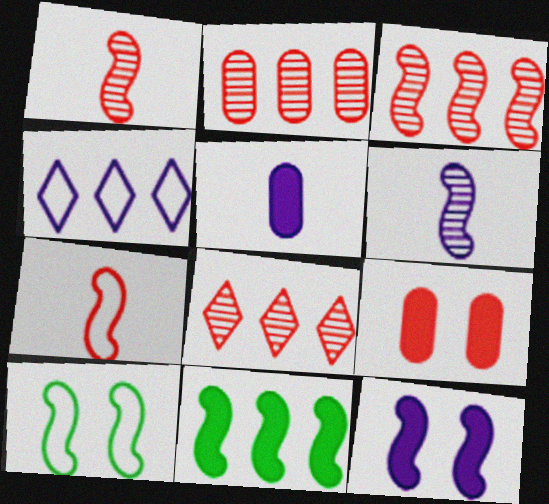[[2, 3, 8], 
[2, 4, 11], 
[5, 8, 10], 
[7, 8, 9]]